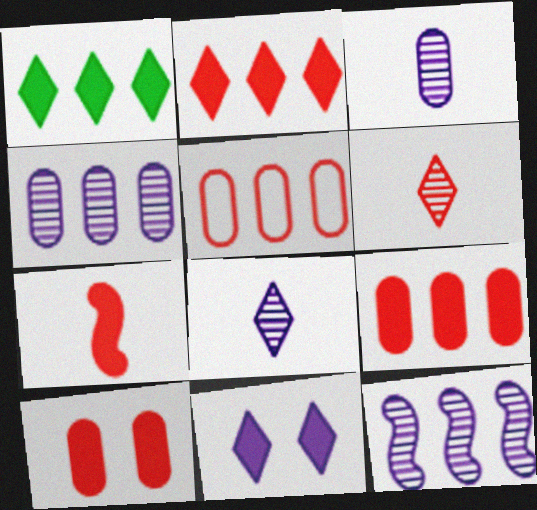[[1, 5, 12], 
[2, 7, 10]]